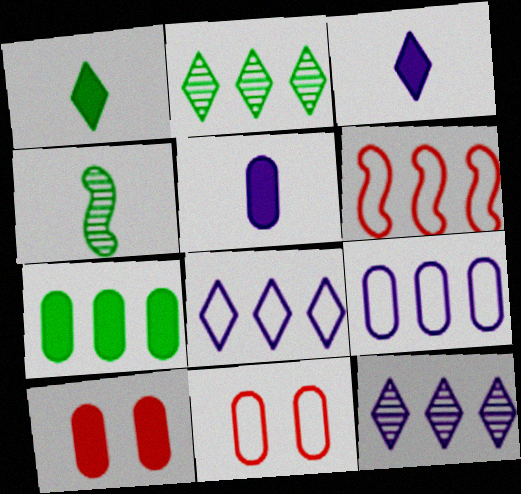[[4, 8, 10], 
[5, 7, 10], 
[6, 7, 12]]